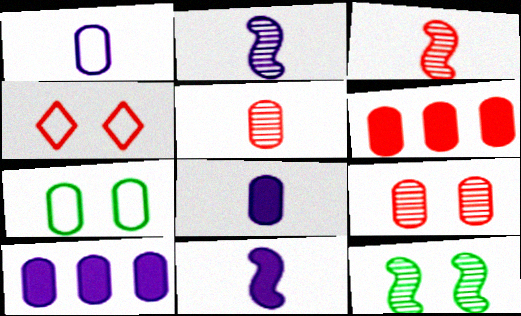[[3, 4, 6], 
[5, 7, 10]]